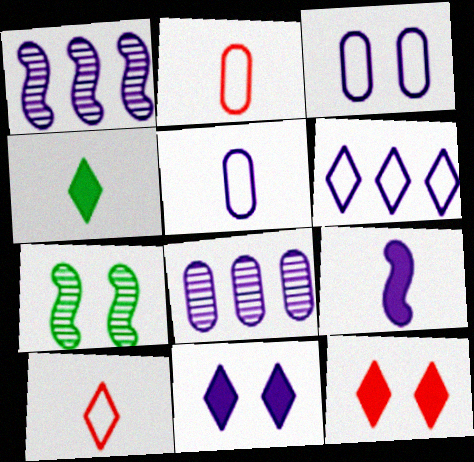[[1, 5, 11], 
[3, 7, 12]]